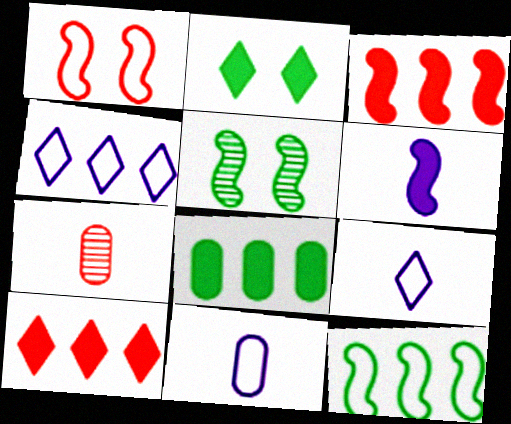[[1, 7, 10], 
[5, 10, 11]]